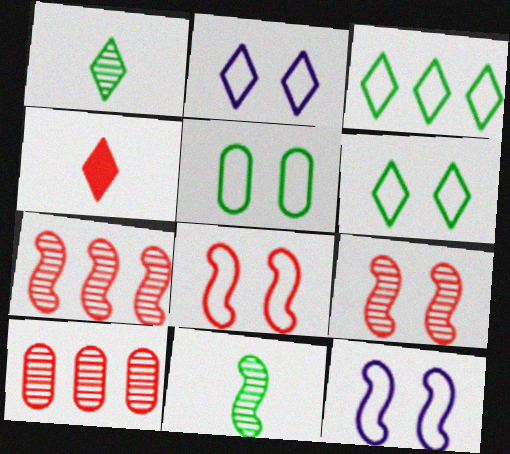[[2, 5, 8], 
[4, 8, 10]]